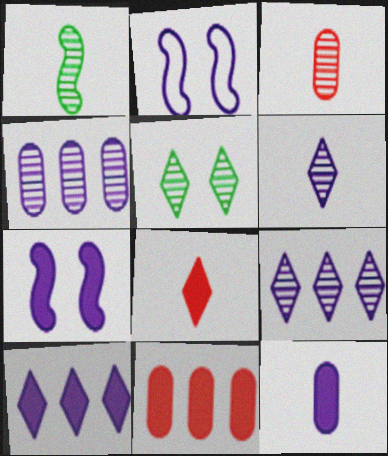[[1, 3, 6], 
[2, 9, 12], 
[7, 10, 12]]